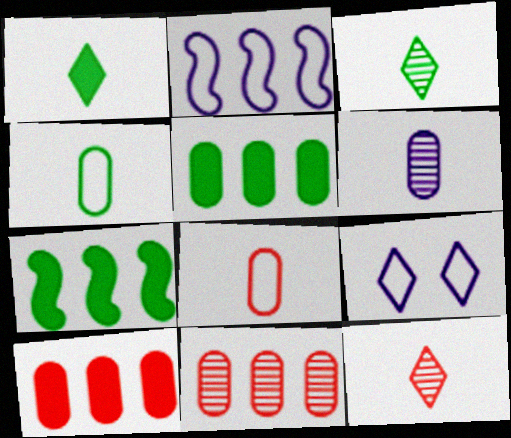[]